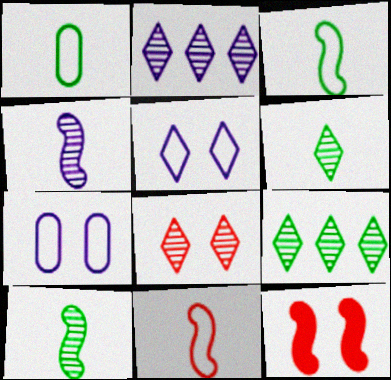[[1, 2, 12], 
[2, 6, 8]]